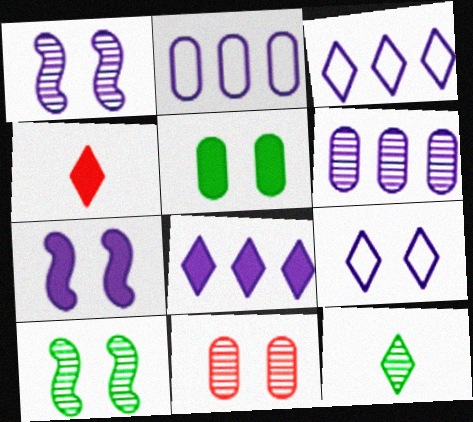[[2, 4, 10]]